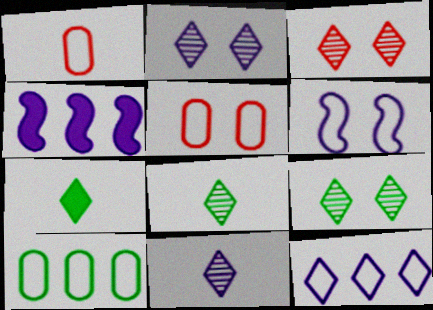[[1, 4, 9], 
[2, 3, 9], 
[3, 7, 12], 
[4, 5, 8]]